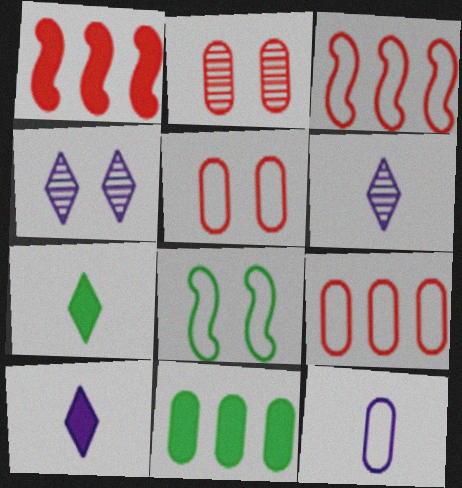[[2, 11, 12]]